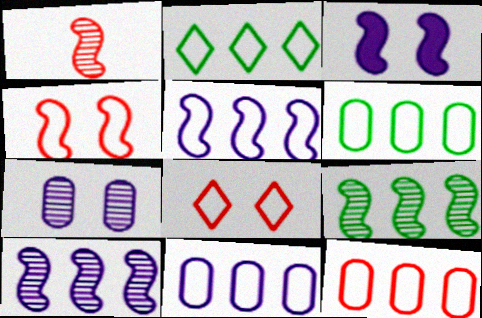[[2, 5, 12], 
[6, 11, 12]]